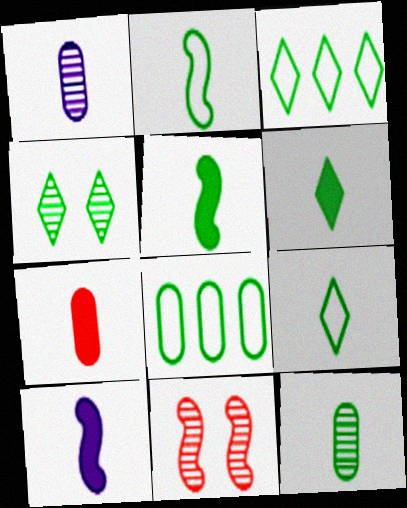[[2, 6, 12], 
[3, 4, 6], 
[4, 5, 8], 
[5, 9, 12], 
[6, 7, 10]]